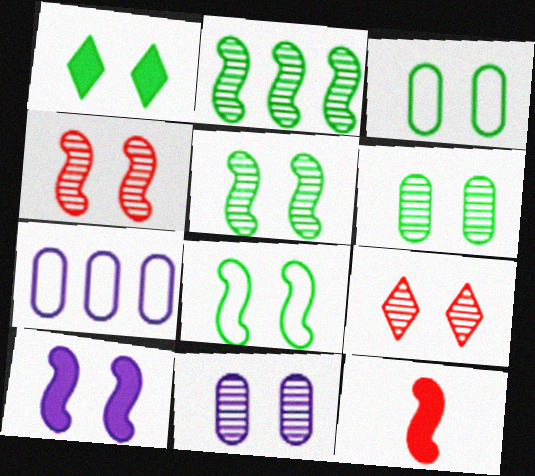[[1, 3, 5], 
[1, 6, 8], 
[3, 9, 10], 
[4, 8, 10], 
[5, 9, 11]]